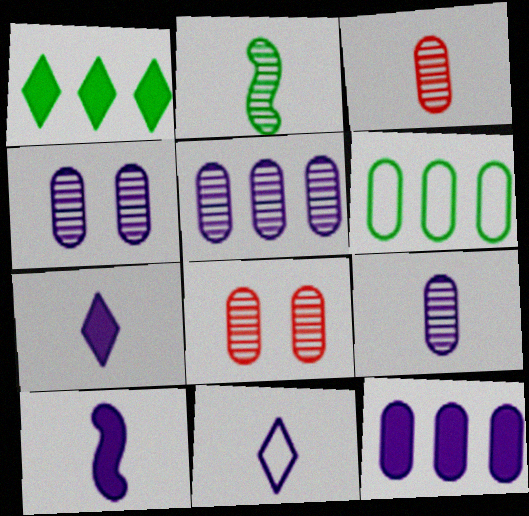[[4, 5, 9], 
[9, 10, 11]]